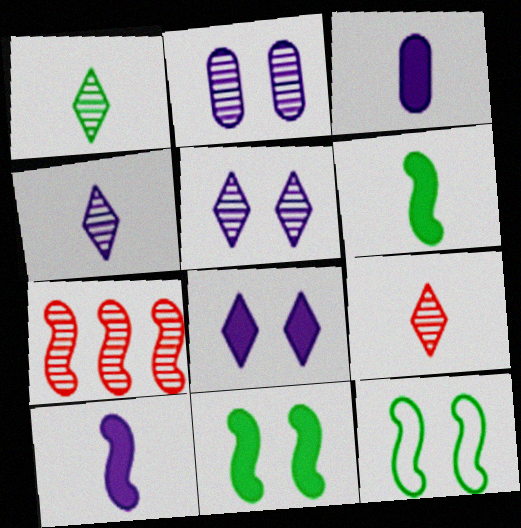[[1, 2, 7], 
[1, 4, 9], 
[7, 10, 12]]